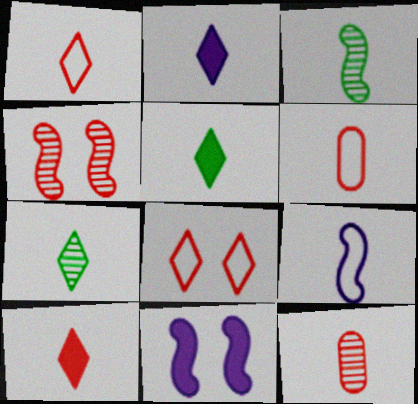[[1, 2, 7], 
[2, 3, 6], 
[2, 5, 10], 
[5, 9, 12]]